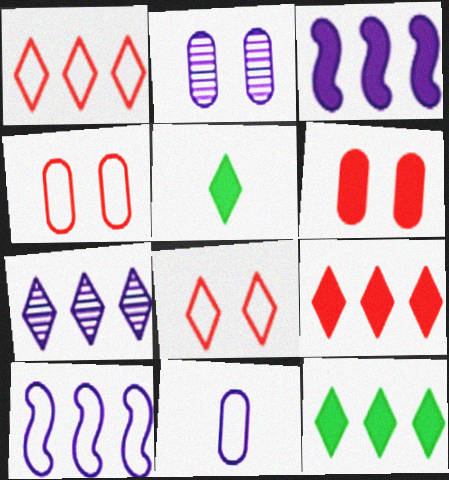[[1, 7, 12], 
[3, 5, 6], 
[5, 7, 8]]